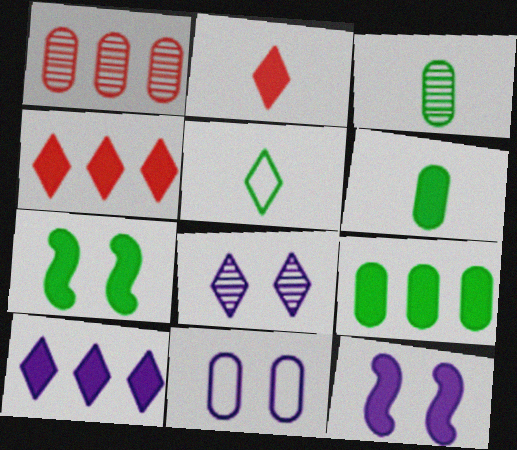[[1, 5, 12], 
[1, 6, 11], 
[2, 9, 12], 
[4, 5, 8], 
[4, 6, 12], 
[8, 11, 12]]